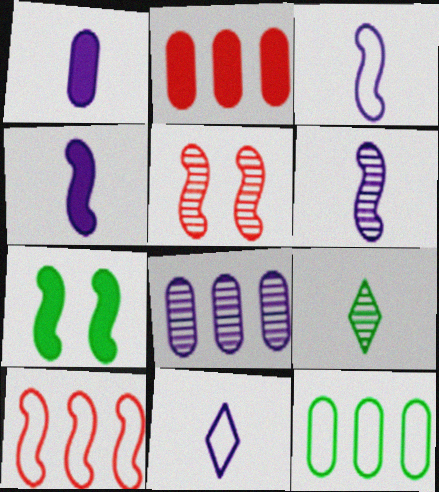[[1, 6, 11], 
[2, 8, 12], 
[3, 4, 6], 
[5, 8, 9], 
[6, 7, 10], 
[7, 9, 12]]